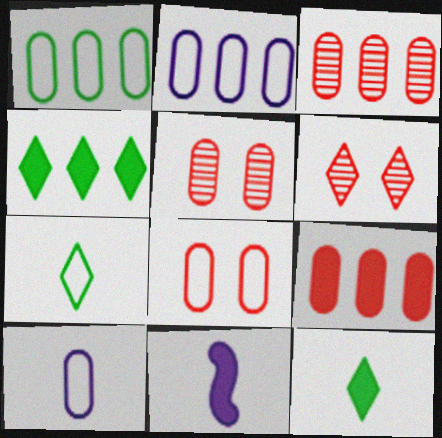[[1, 6, 11], 
[1, 8, 10]]